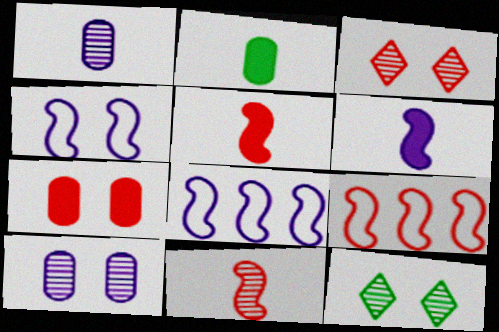[[2, 3, 8], 
[4, 7, 12]]